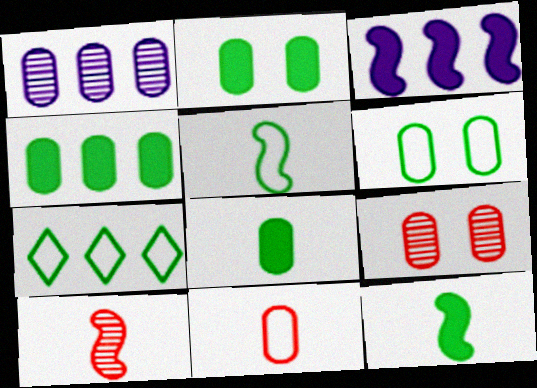[[1, 2, 11], 
[2, 4, 8], 
[5, 6, 7]]